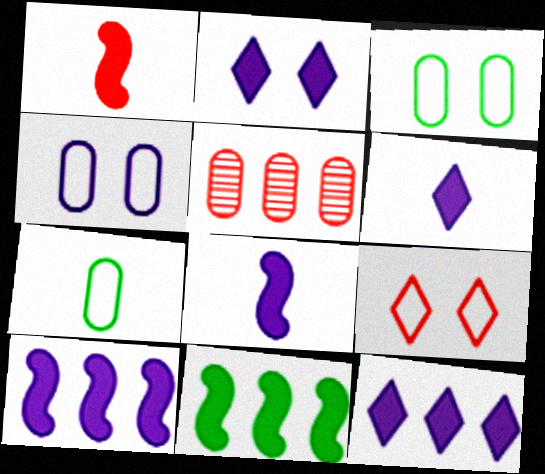[[1, 5, 9], 
[2, 6, 12]]